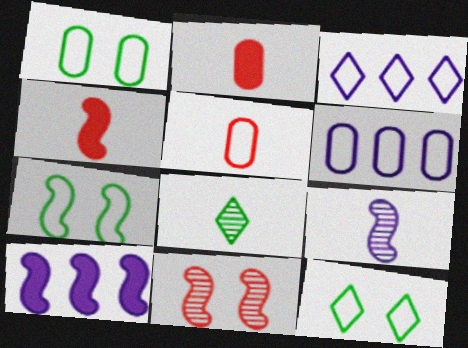[[1, 5, 6], 
[1, 7, 12], 
[3, 5, 7]]